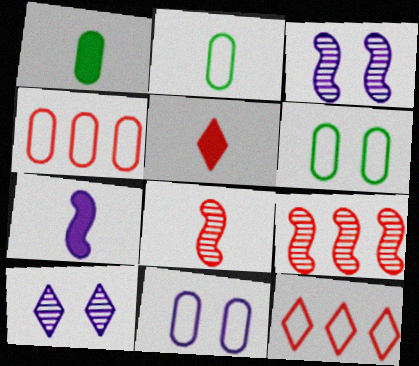[[1, 3, 12], 
[1, 5, 7], 
[2, 4, 11]]